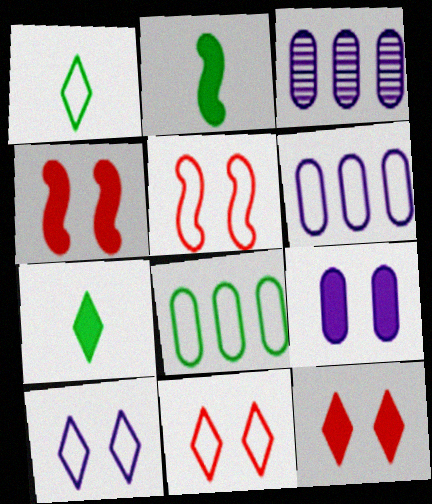[[1, 3, 4], 
[1, 5, 6], 
[2, 3, 11], 
[3, 5, 7]]